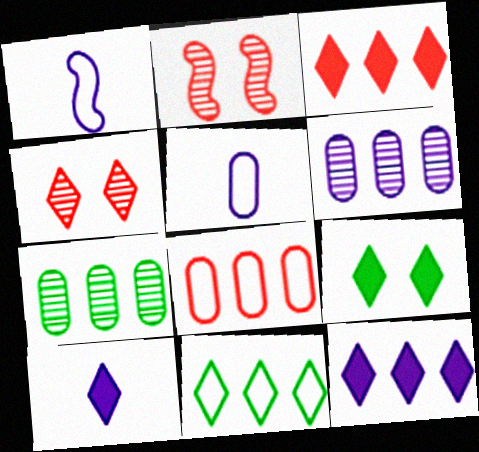[[3, 9, 10], 
[4, 10, 11]]